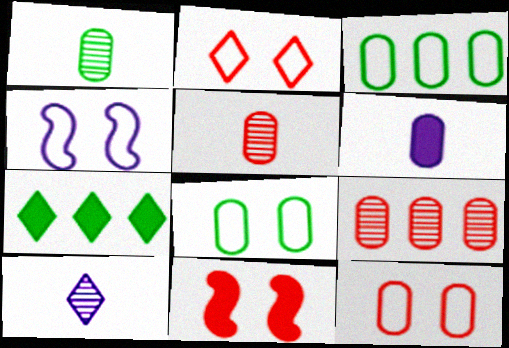[[2, 4, 8], 
[2, 7, 10], 
[3, 10, 11], 
[4, 5, 7], 
[6, 7, 11], 
[6, 8, 9]]